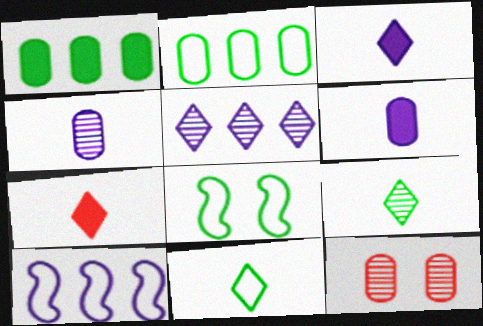[[1, 8, 9], 
[2, 6, 12], 
[2, 8, 11]]